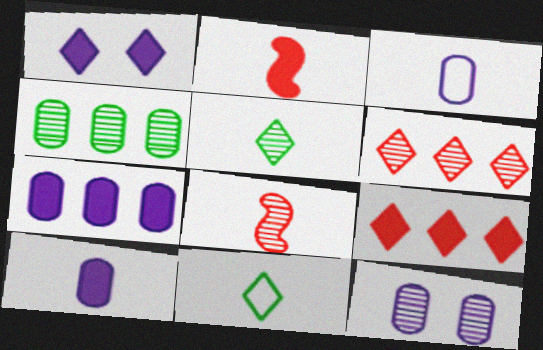[[1, 6, 11], 
[2, 3, 5], 
[3, 7, 12], 
[8, 10, 11]]